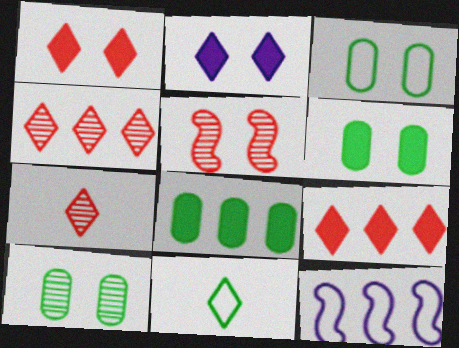[[2, 3, 5], 
[2, 4, 11], 
[3, 6, 10], 
[4, 8, 12], 
[6, 7, 12]]